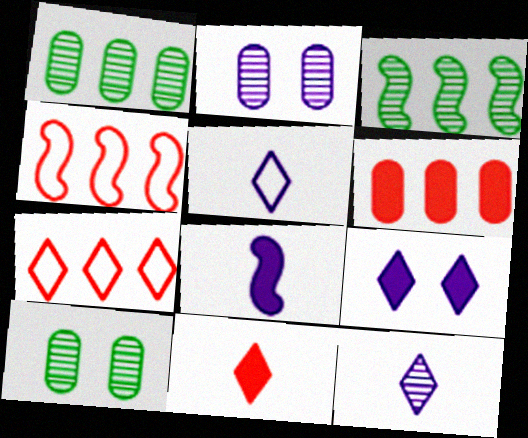[[7, 8, 10]]